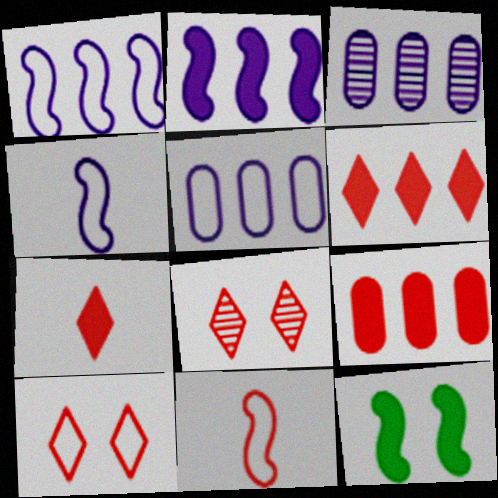[[8, 9, 11]]